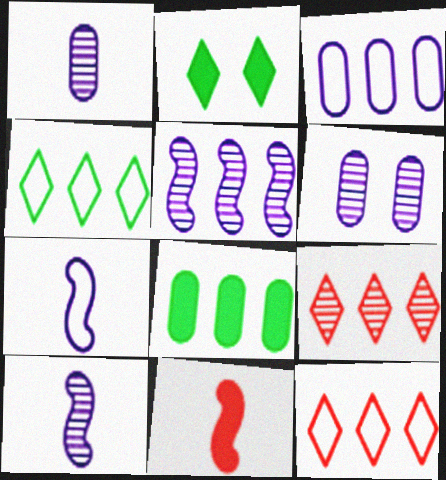[[4, 6, 11], 
[5, 8, 12]]